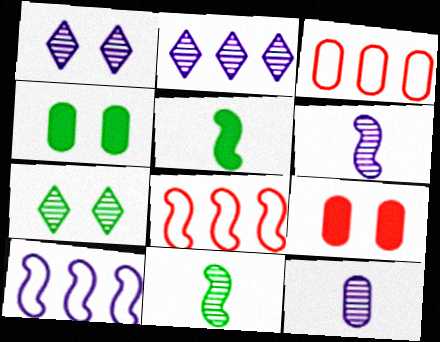[[1, 3, 5], 
[3, 4, 12]]